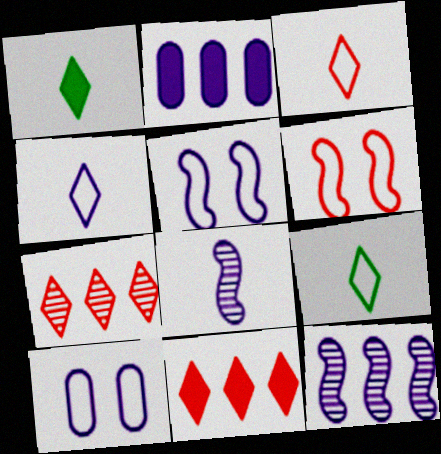[[3, 4, 9]]